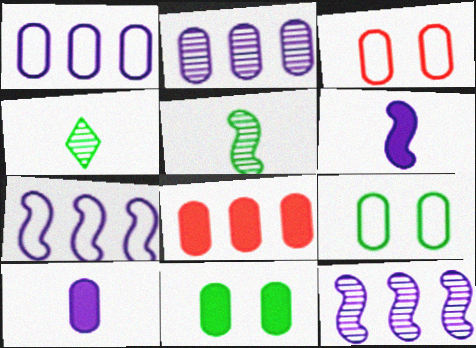[[8, 10, 11]]